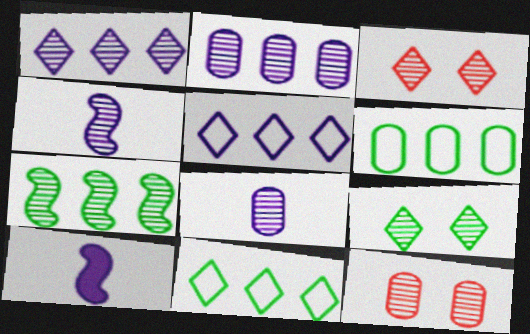[[3, 6, 10], 
[3, 7, 8], 
[10, 11, 12]]